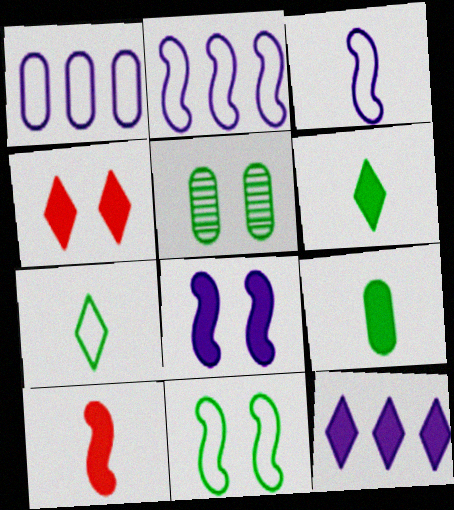[[4, 6, 12]]